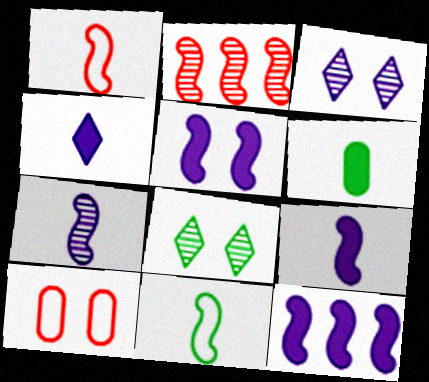[[2, 5, 11], 
[5, 8, 10], 
[5, 9, 12]]